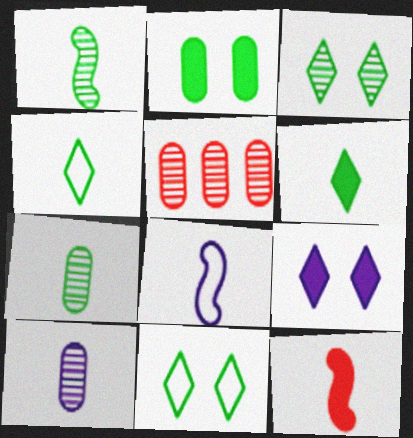[[1, 8, 12], 
[4, 10, 12]]